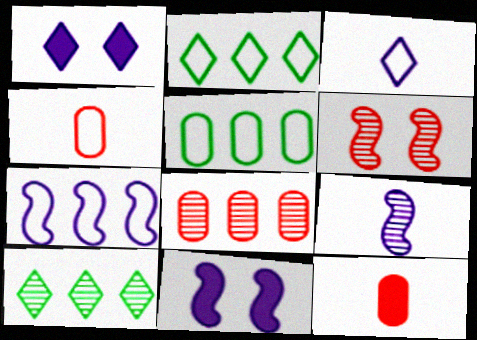[[4, 10, 11], 
[7, 9, 11]]